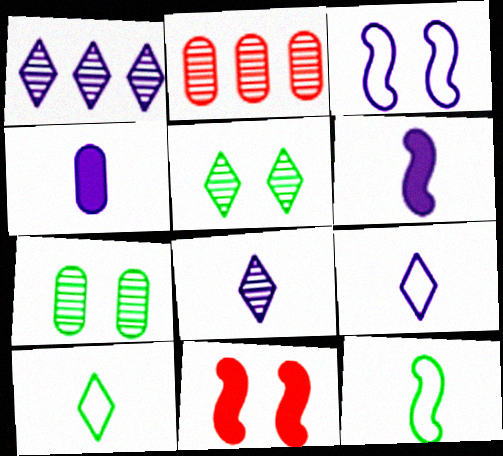[[1, 3, 4]]